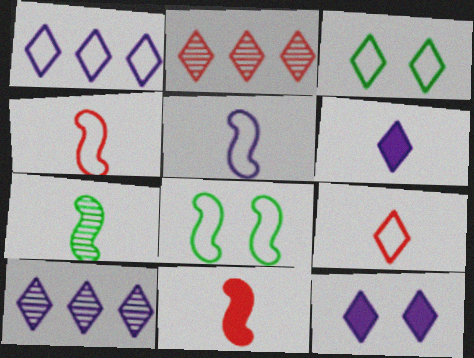[[1, 3, 9], 
[2, 3, 6], 
[5, 7, 11]]